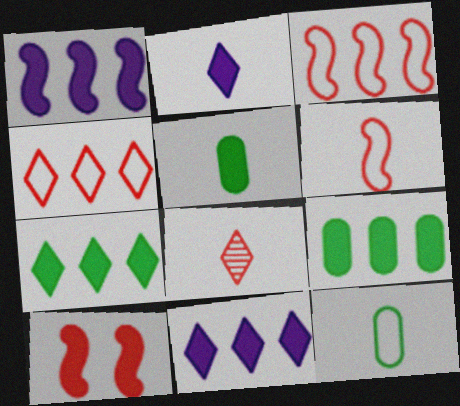[[2, 9, 10], 
[5, 10, 11]]